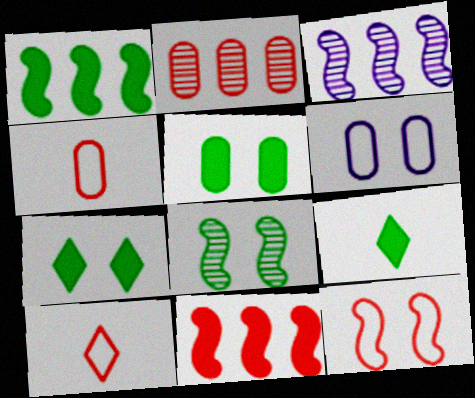[[1, 5, 9], 
[3, 4, 7], 
[3, 5, 10]]